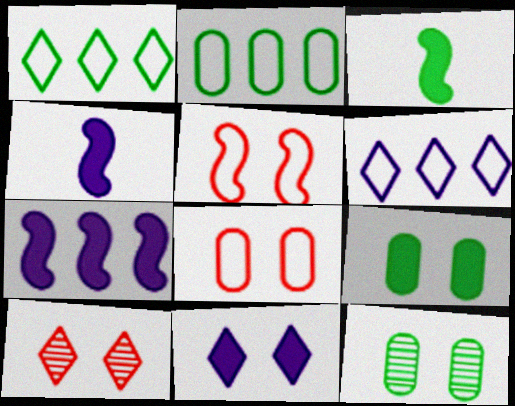[[1, 3, 12], 
[2, 4, 10], 
[5, 11, 12]]